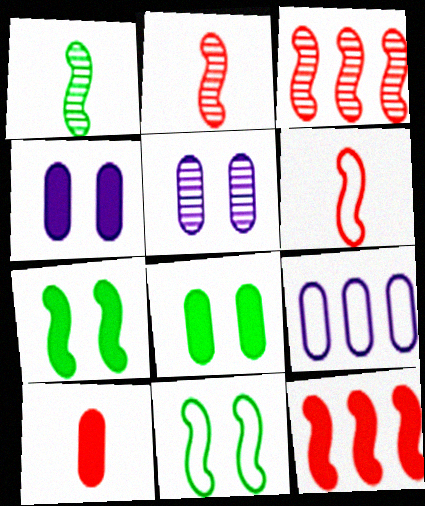[]